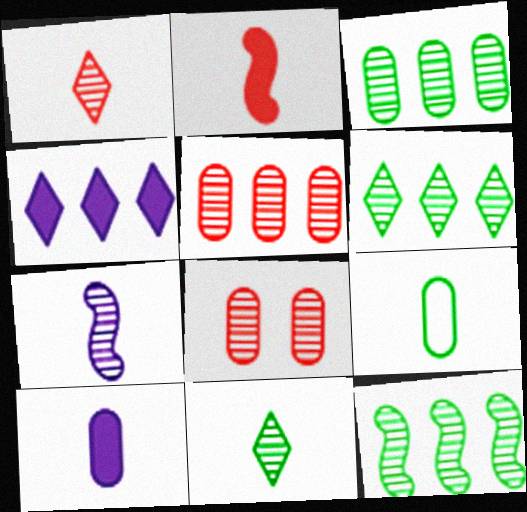[[3, 6, 12], 
[6, 7, 8]]